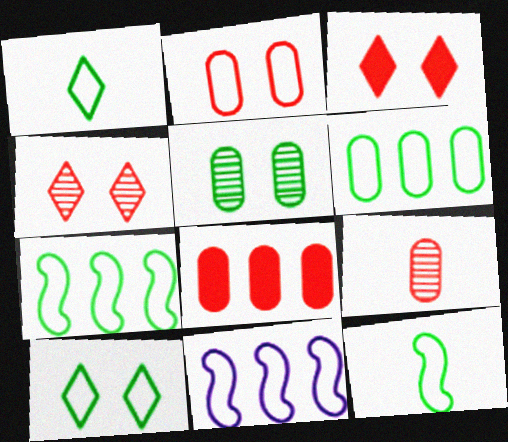[[1, 2, 11], 
[2, 8, 9], 
[6, 10, 12]]